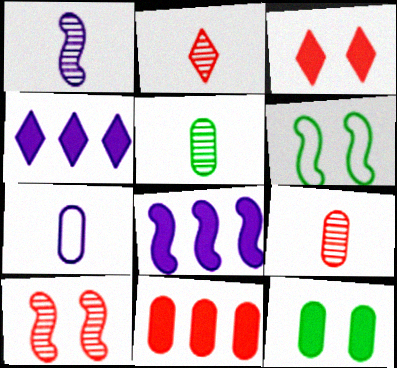[[1, 2, 5], 
[4, 6, 9]]